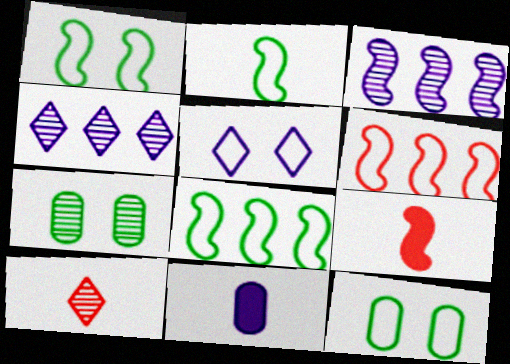[[1, 2, 8], 
[1, 3, 9], 
[2, 10, 11], 
[3, 5, 11], 
[3, 7, 10], 
[4, 9, 12]]